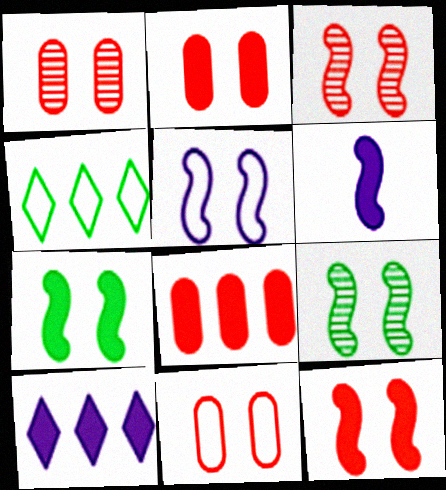[[1, 2, 11], 
[1, 4, 6], 
[3, 5, 7], 
[5, 9, 12]]